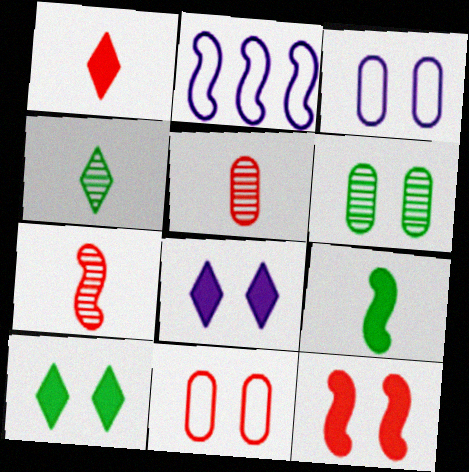[[1, 2, 6], 
[2, 5, 10]]